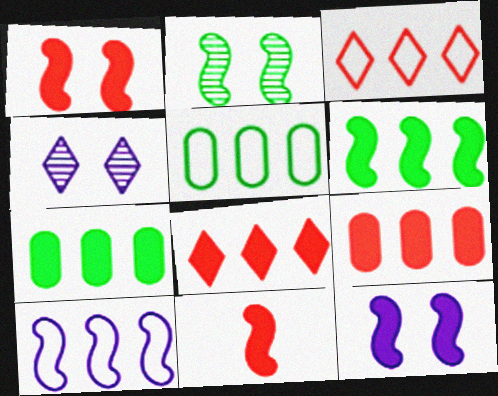[[2, 10, 11], 
[3, 5, 10], 
[4, 5, 11], 
[6, 11, 12]]